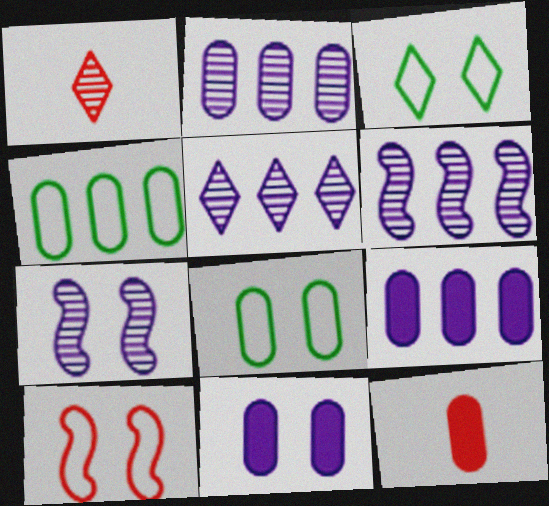[[2, 5, 6], 
[2, 8, 12], 
[3, 6, 12]]